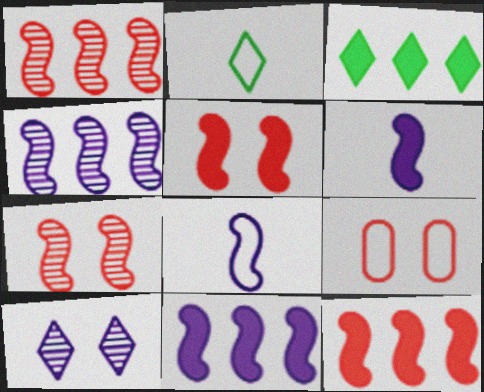[]